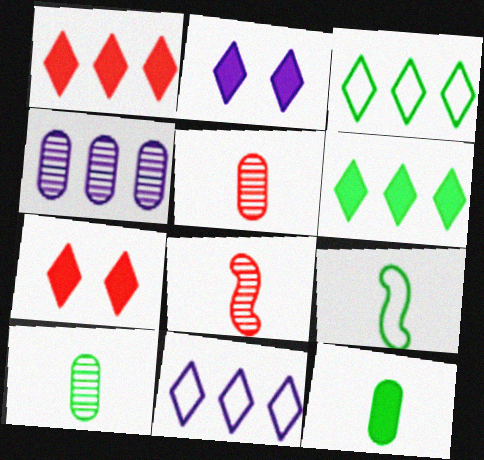[[4, 7, 9]]